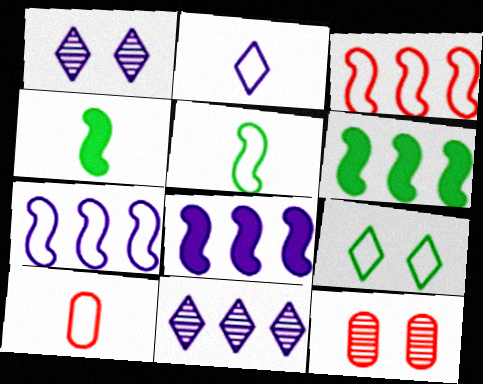[[1, 6, 10], 
[2, 5, 10], 
[2, 6, 12], 
[7, 9, 10]]